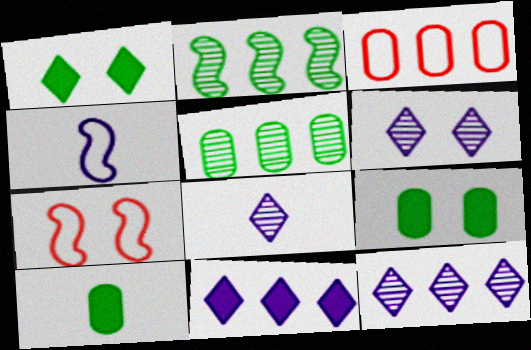[[2, 3, 11], 
[6, 7, 9], 
[6, 8, 12], 
[7, 10, 12]]